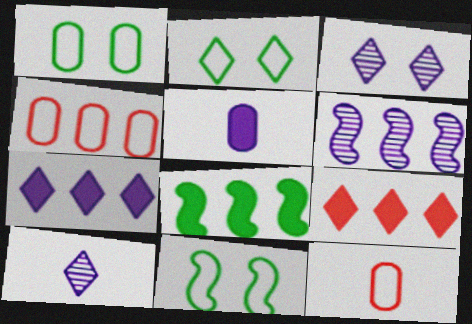[[1, 2, 11], 
[2, 9, 10], 
[3, 8, 12]]